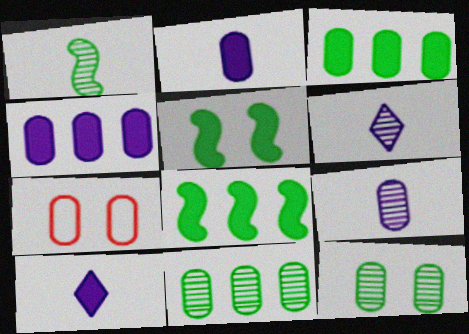[[2, 7, 11], 
[3, 7, 9], 
[6, 7, 8]]